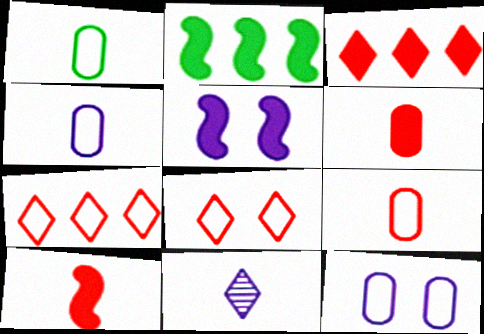[[1, 4, 9], 
[1, 10, 11], 
[2, 5, 10]]